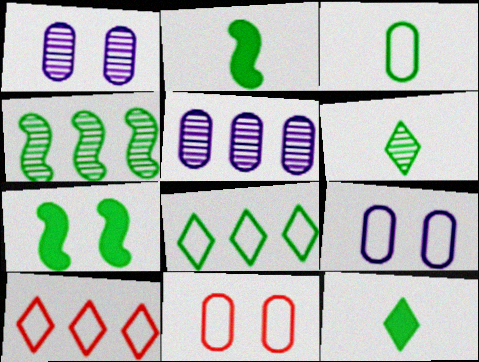[[1, 2, 10], 
[2, 3, 6]]